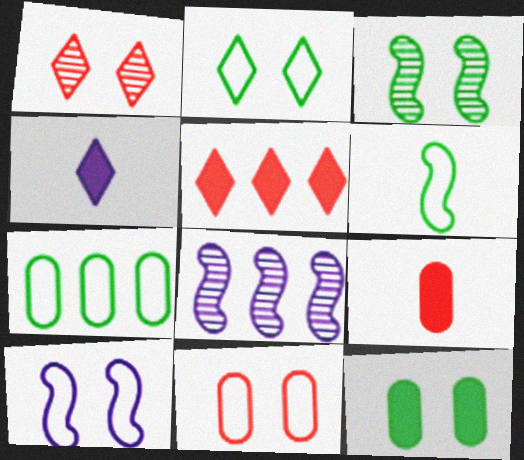[[1, 10, 12], 
[2, 3, 12], 
[2, 6, 7], 
[2, 8, 9], 
[2, 10, 11], 
[5, 7, 8]]